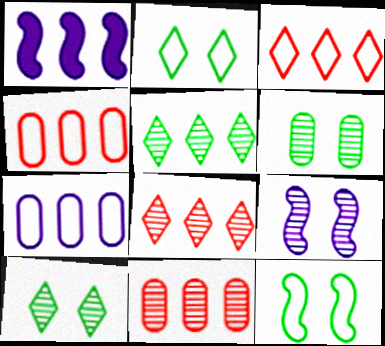[[1, 4, 5]]